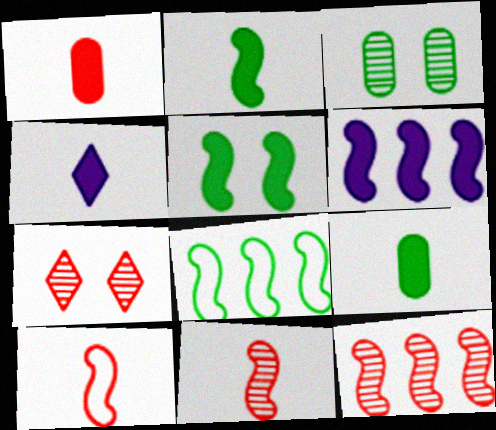[[1, 2, 4], 
[6, 8, 12]]